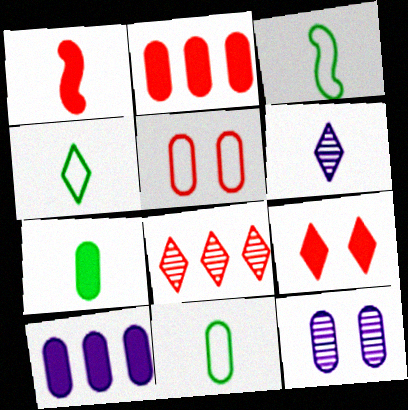[[1, 2, 9], 
[1, 5, 8], 
[1, 6, 11], 
[2, 11, 12], 
[3, 4, 11]]